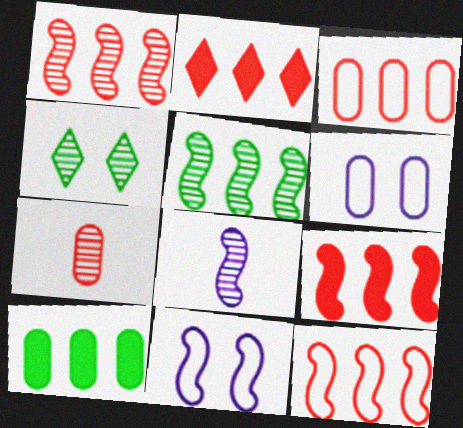[[1, 2, 3], 
[1, 9, 12], 
[6, 7, 10]]